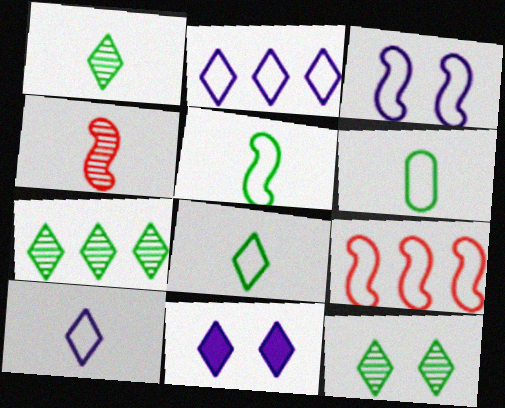[[1, 7, 12], 
[3, 5, 9], 
[5, 6, 8]]